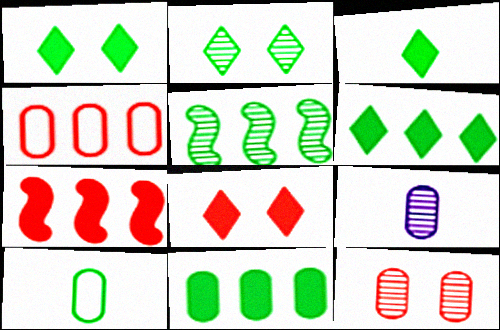[[1, 3, 6], 
[1, 5, 10]]